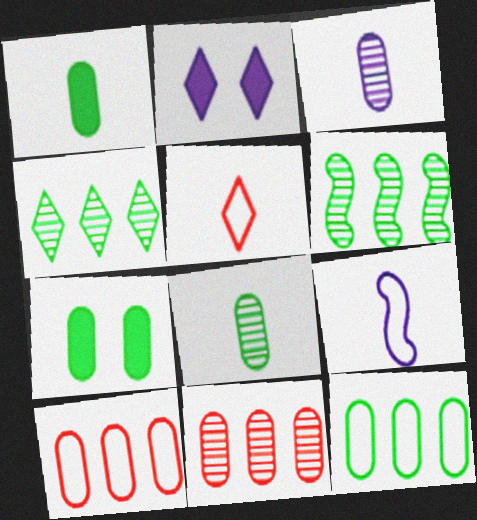[[2, 4, 5], 
[3, 7, 10], 
[7, 8, 12]]